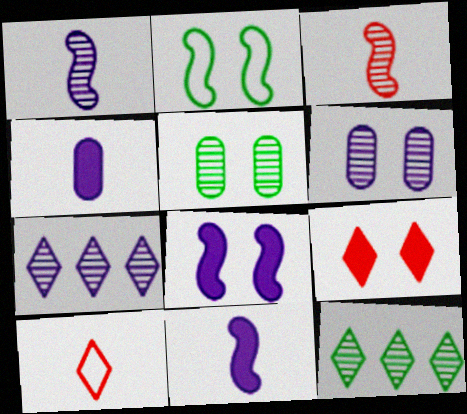[[1, 6, 7], 
[2, 6, 9], 
[3, 5, 7], 
[3, 6, 12]]